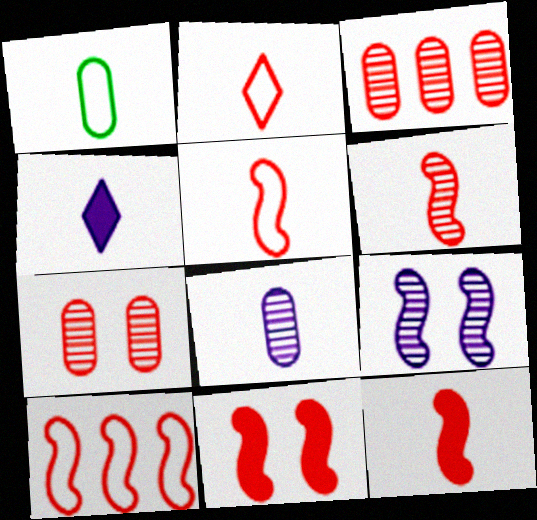[[1, 4, 6], 
[2, 3, 11], 
[5, 6, 12], 
[6, 10, 11]]